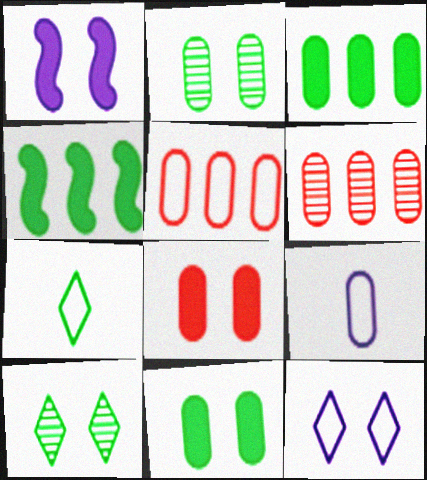[[1, 6, 7], 
[2, 4, 7], 
[6, 9, 11]]